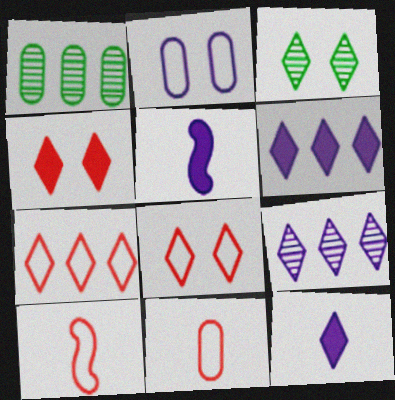[[1, 5, 8], 
[2, 5, 9], 
[3, 7, 12]]